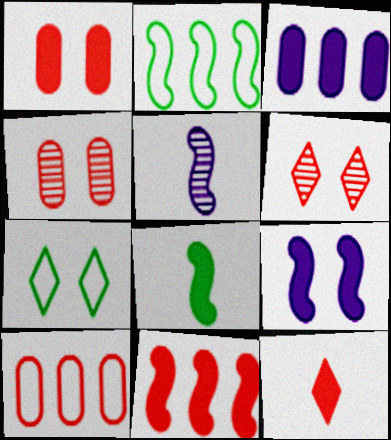[[1, 11, 12], 
[4, 7, 9], 
[8, 9, 11]]